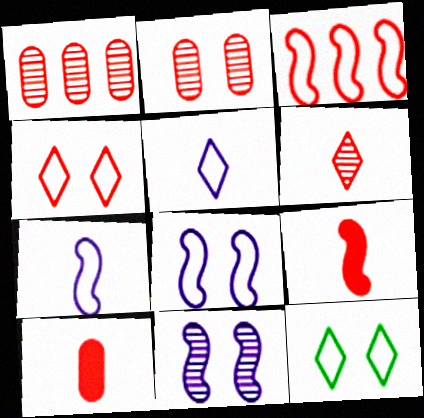[[1, 4, 9]]